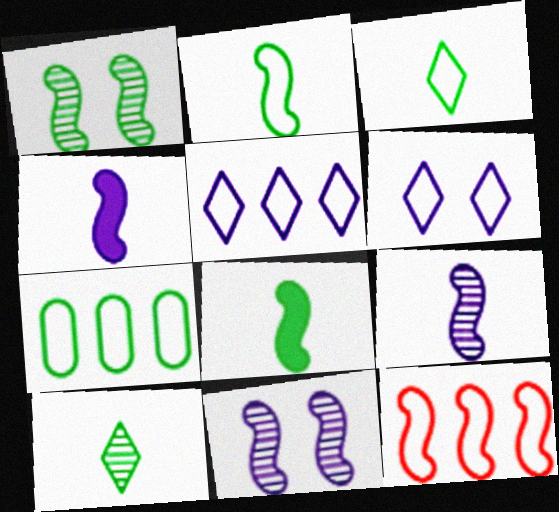[[1, 4, 12], 
[5, 7, 12], 
[8, 11, 12]]